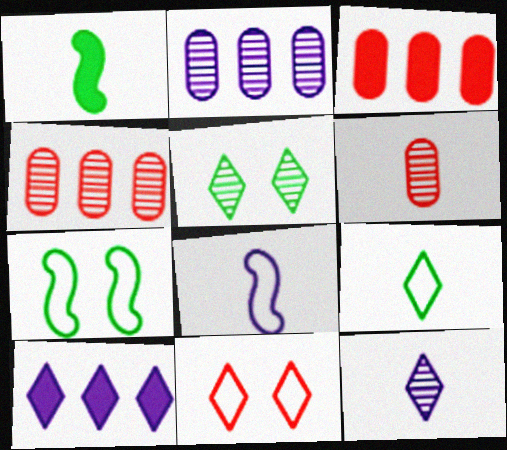[[1, 2, 11], 
[3, 5, 8], 
[3, 7, 12], 
[6, 7, 10]]